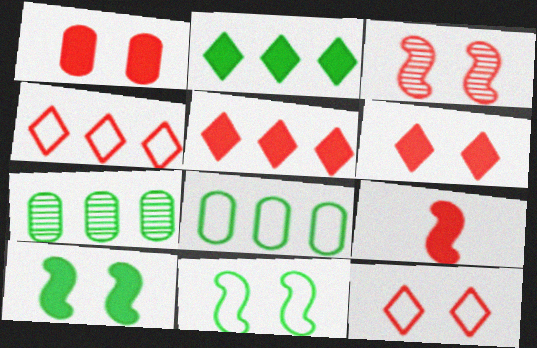[[1, 3, 12], 
[1, 5, 9]]